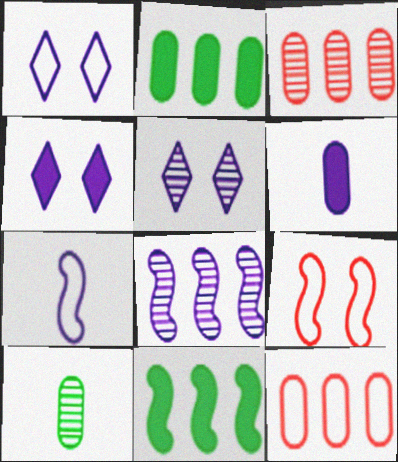[[1, 4, 5], 
[1, 6, 8]]